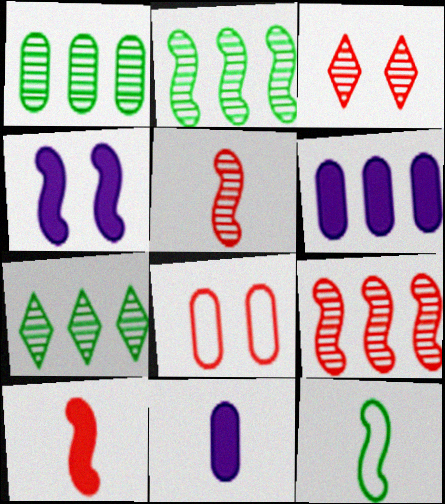[[1, 2, 7], 
[1, 8, 11], 
[3, 6, 12], 
[4, 9, 12]]